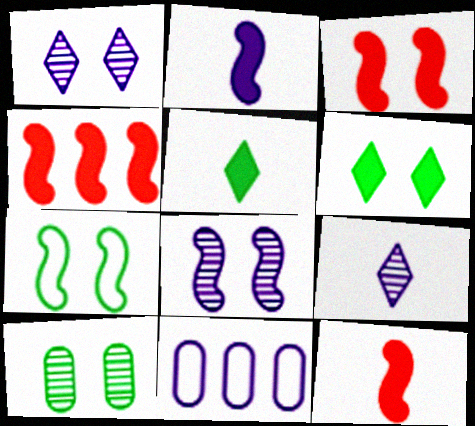[[1, 2, 11], 
[3, 4, 12], 
[3, 7, 8], 
[6, 7, 10]]